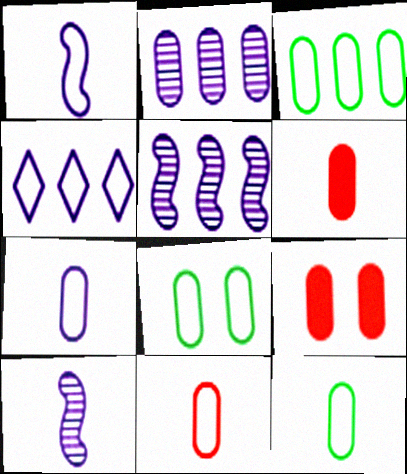[[2, 6, 8], 
[2, 9, 12], 
[3, 8, 12], 
[7, 11, 12]]